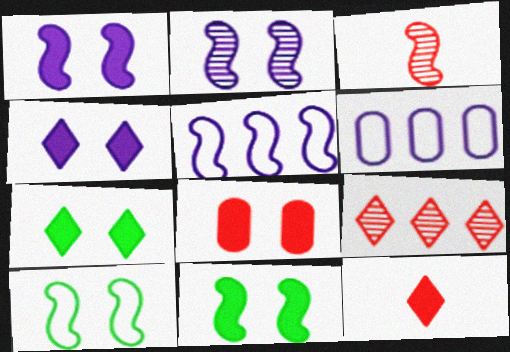[[1, 7, 8], 
[3, 5, 11], 
[3, 6, 7], 
[4, 8, 11]]